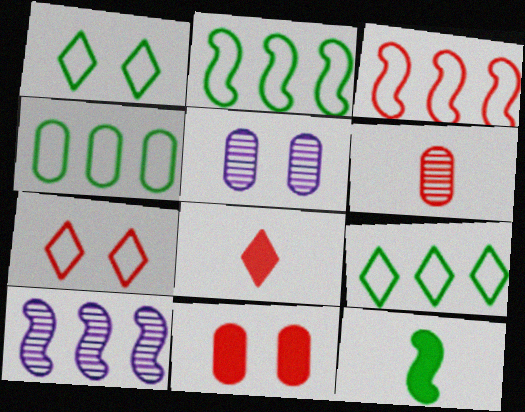[[2, 4, 9], 
[2, 5, 8]]